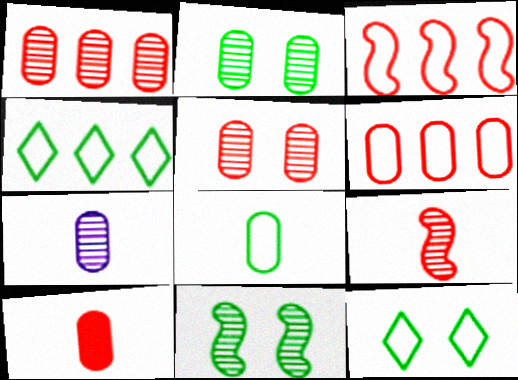[[1, 2, 7], 
[5, 6, 10], 
[7, 8, 10]]